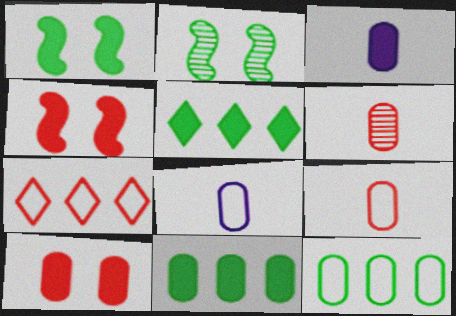[[2, 3, 7], 
[3, 4, 5], 
[3, 10, 11], 
[4, 6, 7]]